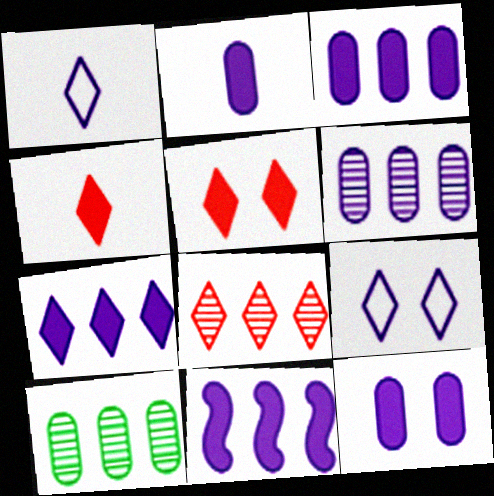[[2, 3, 12], 
[3, 7, 11]]